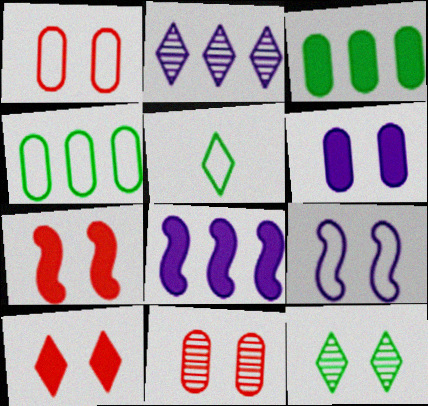[[2, 5, 10], 
[5, 8, 11]]